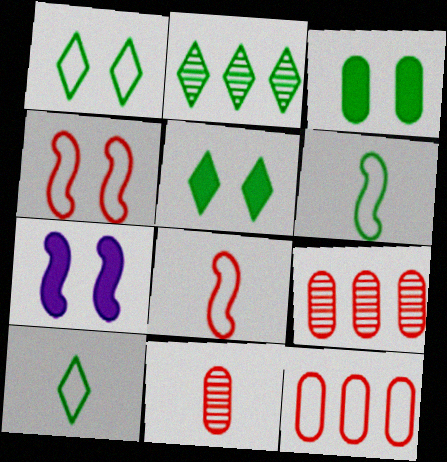[[2, 3, 6], 
[2, 5, 10], 
[7, 9, 10]]